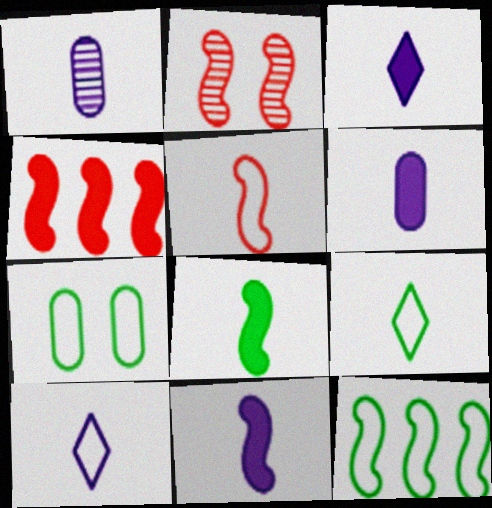[[1, 10, 11], 
[2, 4, 5], 
[2, 11, 12], 
[3, 6, 11], 
[7, 9, 12]]